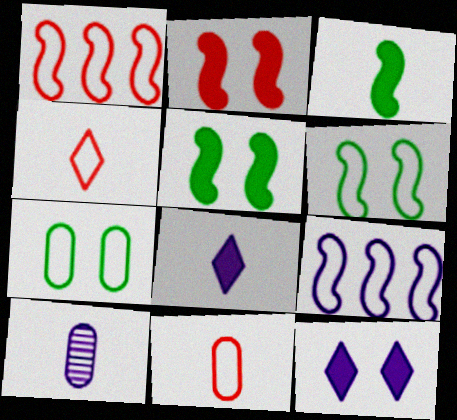[[3, 4, 10], 
[4, 7, 9], 
[9, 10, 12]]